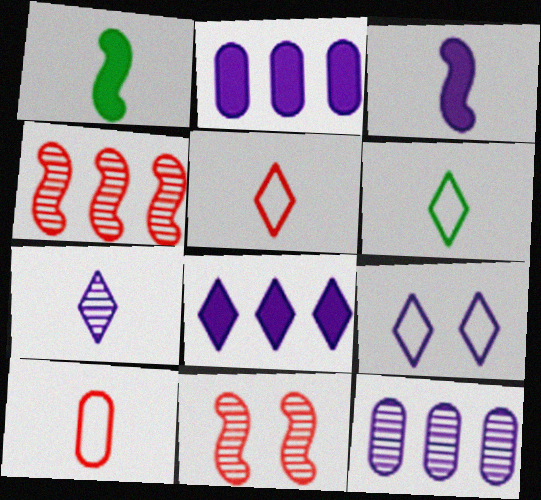[[1, 7, 10], 
[2, 6, 11], 
[3, 9, 12], 
[7, 8, 9]]